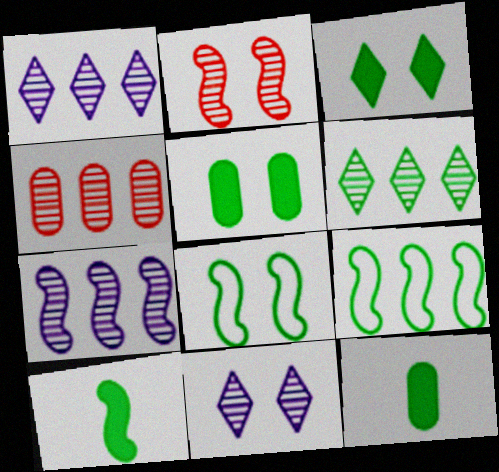[[4, 6, 7], 
[6, 8, 12]]